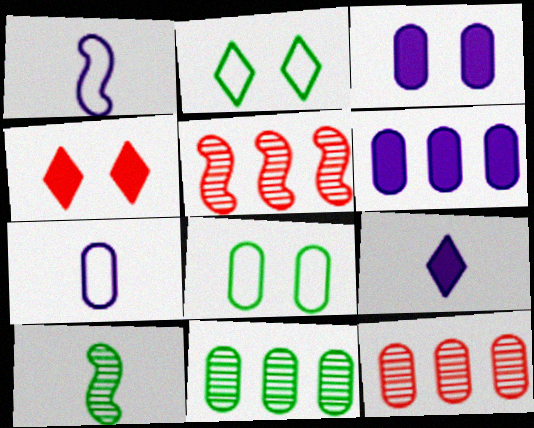[[1, 4, 11], 
[5, 8, 9]]